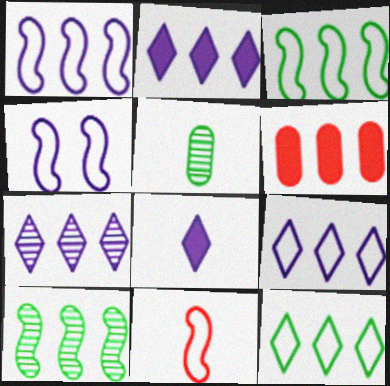[[2, 7, 9], 
[3, 4, 11], 
[3, 6, 7], 
[5, 8, 11], 
[6, 9, 10]]